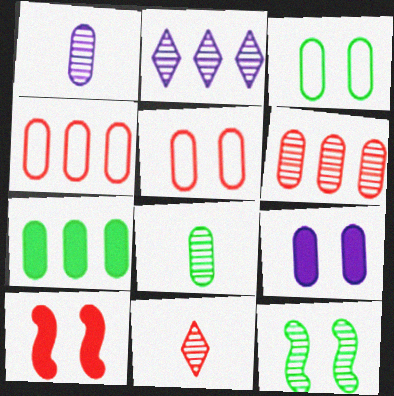[[1, 5, 7], 
[3, 7, 8], 
[4, 8, 9], 
[4, 10, 11]]